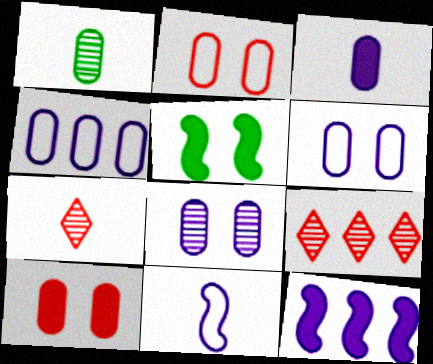[[1, 4, 10], 
[3, 4, 8], 
[4, 5, 7]]